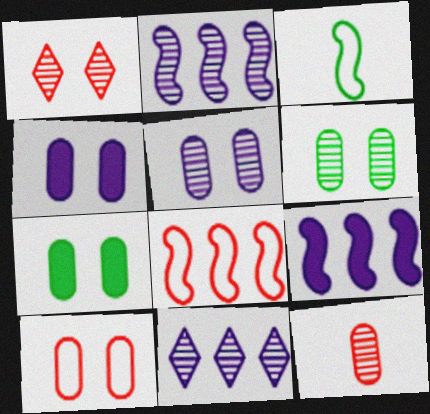[[4, 6, 10], 
[5, 7, 10]]